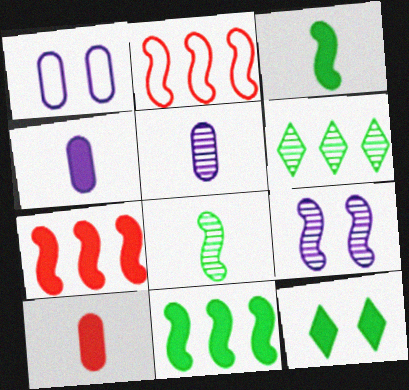[[2, 3, 9], 
[2, 5, 12], 
[4, 7, 12]]